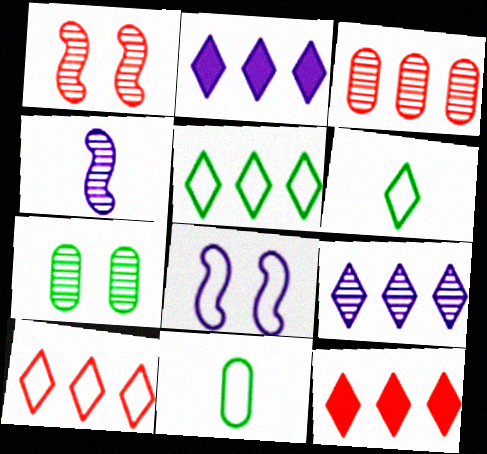[[1, 2, 11], 
[5, 9, 12], 
[8, 10, 11]]